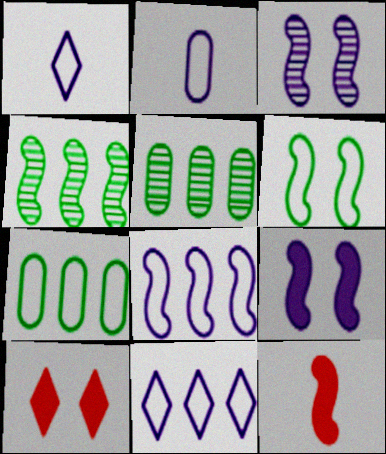[[2, 4, 10]]